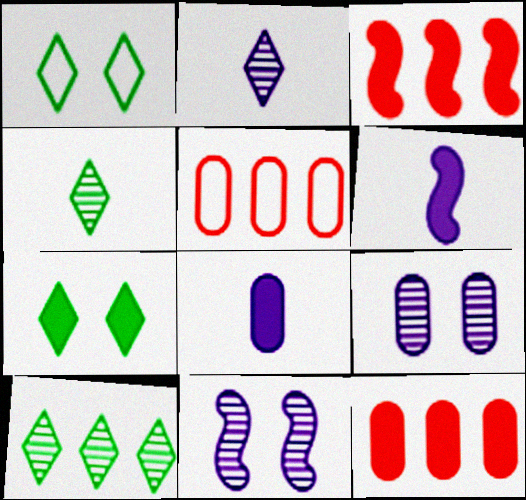[[3, 7, 8], 
[6, 7, 12]]